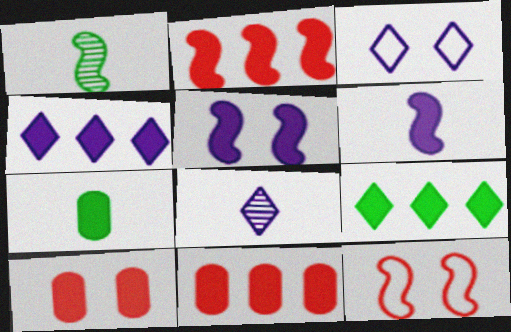[[1, 3, 11], 
[3, 4, 8], 
[6, 9, 10]]